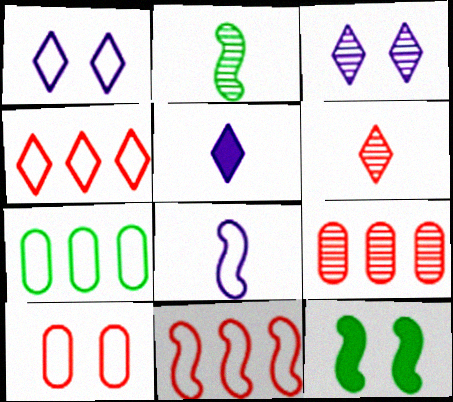[[2, 3, 9], 
[3, 10, 12]]